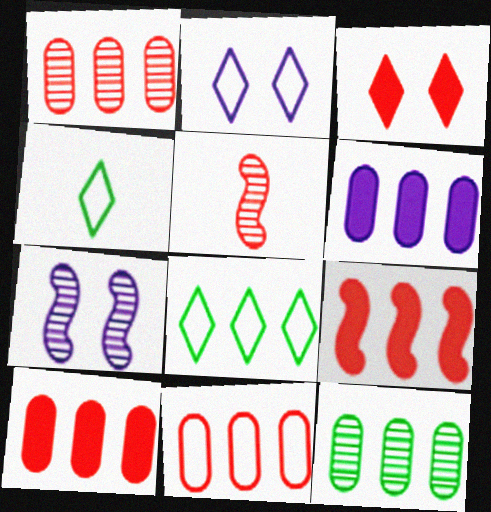[[1, 10, 11], 
[3, 5, 11], 
[4, 7, 10], 
[6, 11, 12]]